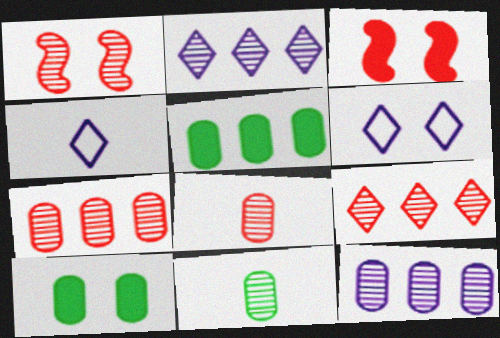[[1, 2, 11], 
[1, 4, 5], 
[1, 6, 10], 
[1, 8, 9]]